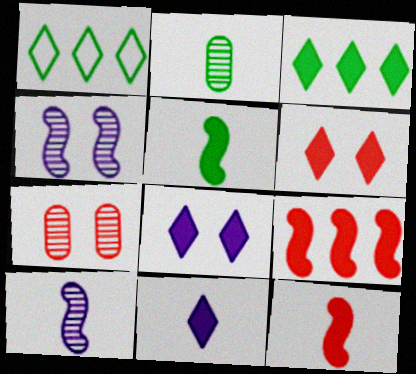[[3, 6, 11]]